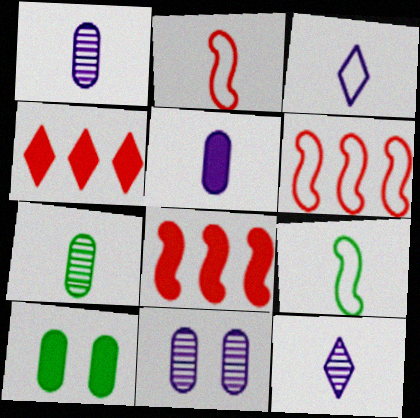[[4, 9, 11], 
[6, 10, 12]]